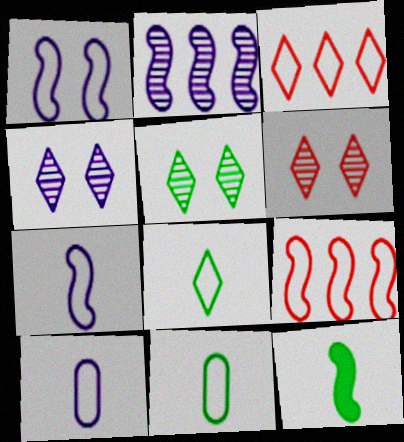[[1, 3, 11], 
[4, 5, 6]]